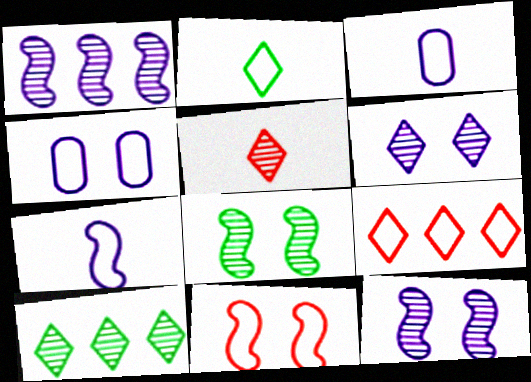[[5, 6, 10]]